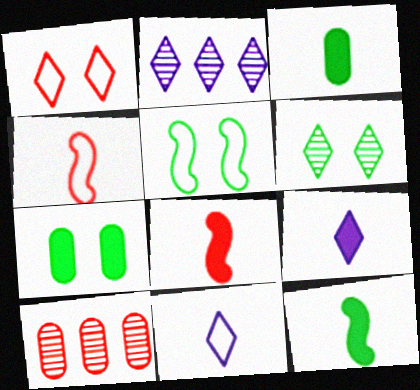[[1, 8, 10], 
[2, 4, 7], 
[3, 8, 9], 
[5, 6, 7], 
[5, 9, 10]]